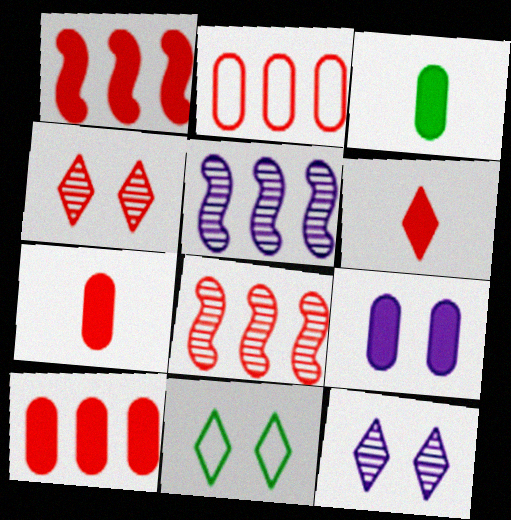[[3, 9, 10], 
[5, 7, 11]]